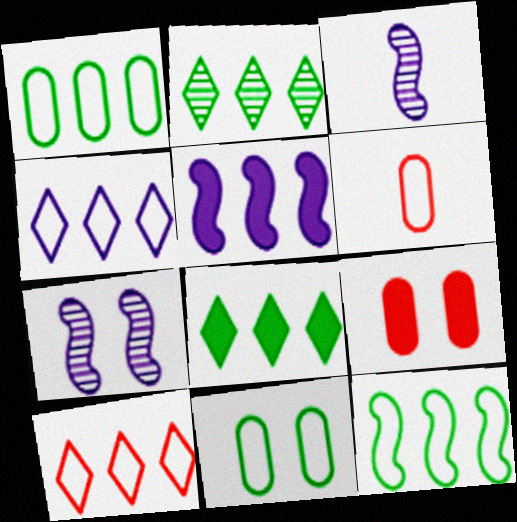[[6, 7, 8]]